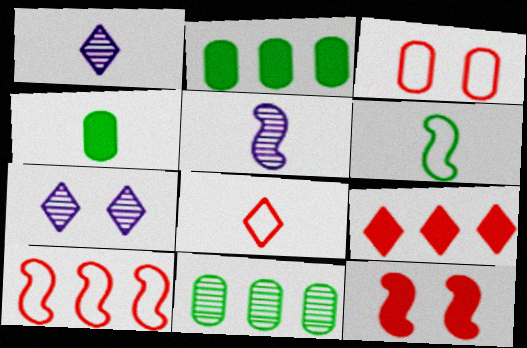[[3, 8, 10], 
[4, 5, 8], 
[4, 7, 10]]